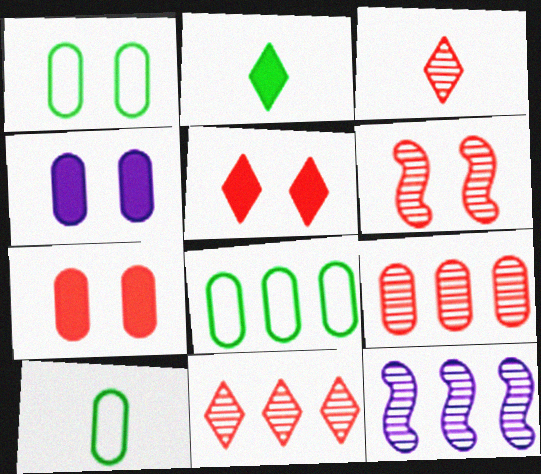[[1, 8, 10], 
[3, 6, 9], 
[4, 9, 10], 
[5, 10, 12]]